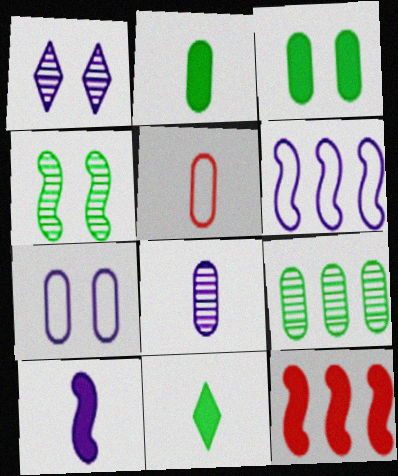[[2, 5, 8]]